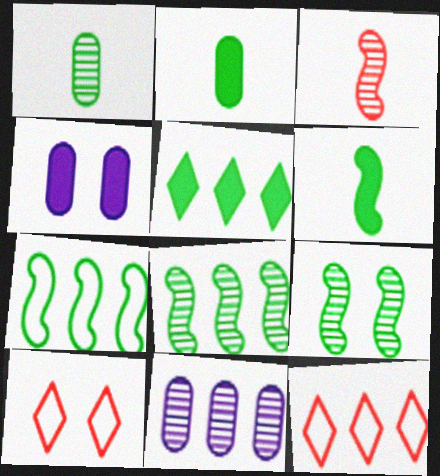[[4, 9, 10], 
[6, 7, 9], 
[6, 10, 11]]